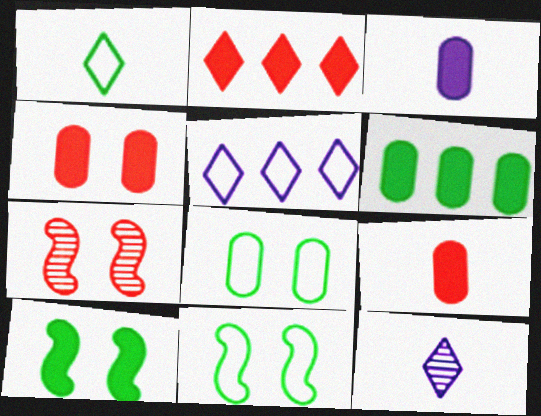[[2, 3, 10], 
[3, 4, 6]]